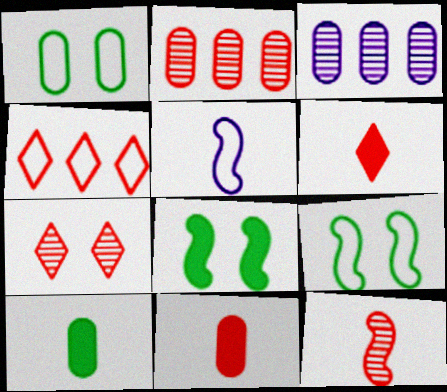[[1, 3, 11], 
[1, 4, 5], 
[2, 7, 12], 
[3, 6, 9], 
[4, 6, 7]]